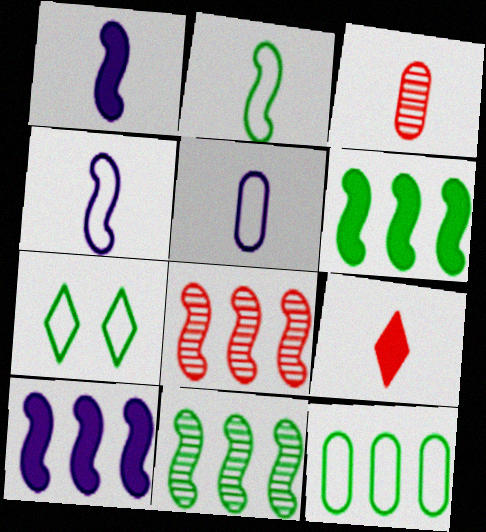[[2, 7, 12], 
[3, 7, 10]]